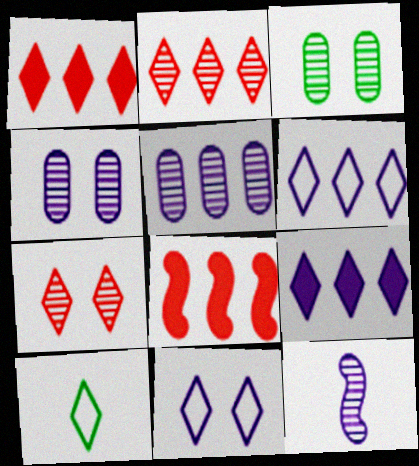[[2, 3, 12], 
[4, 8, 10], 
[7, 9, 10]]